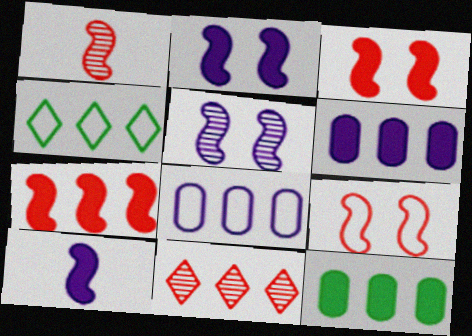[[1, 7, 9]]